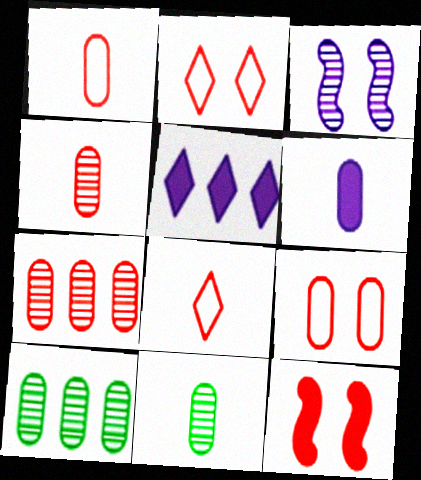[[1, 6, 11], 
[6, 9, 10], 
[7, 8, 12]]